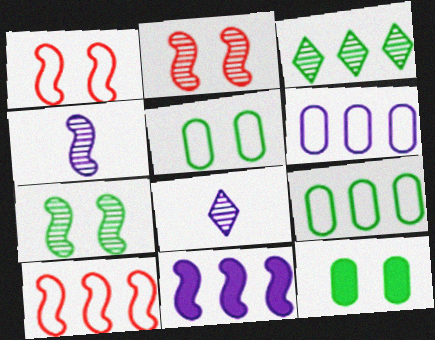[[8, 10, 12]]